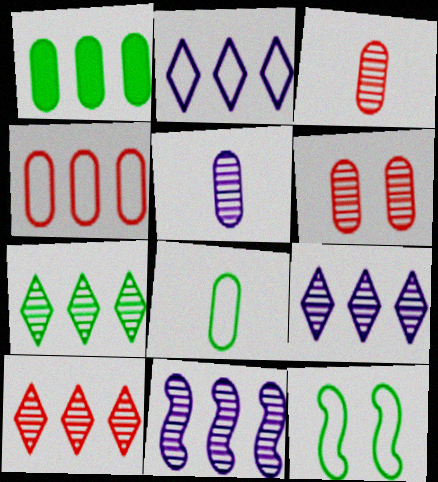[[7, 9, 10]]